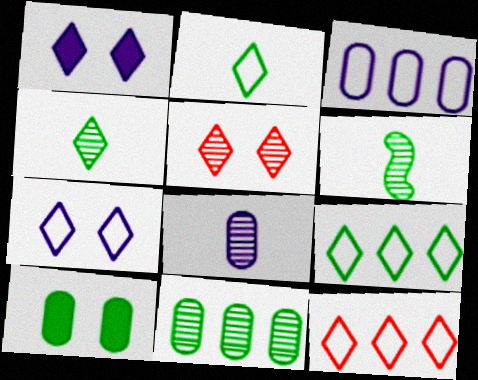[[1, 4, 12], 
[2, 7, 12], 
[6, 9, 10]]